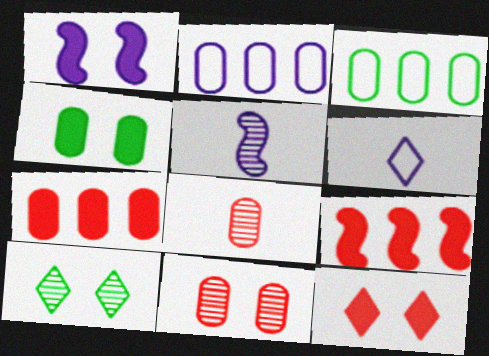[[1, 4, 12], 
[2, 4, 8], 
[3, 5, 12]]